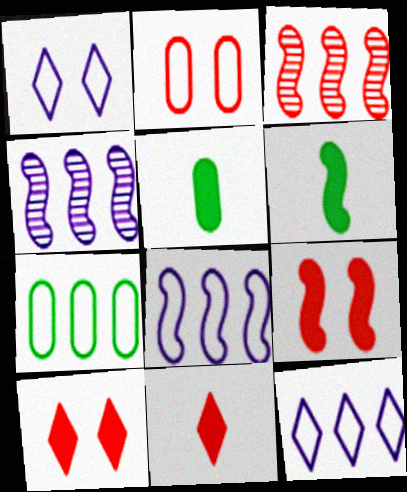[[1, 3, 5], 
[2, 3, 11]]